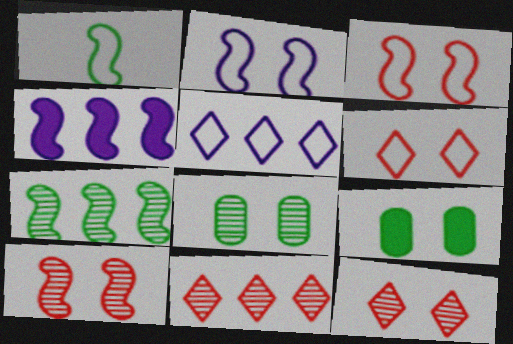[[1, 4, 10], 
[2, 9, 12]]